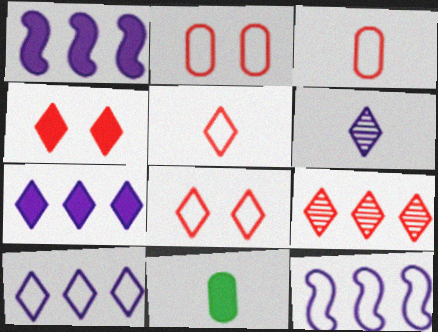[[1, 4, 11], 
[4, 5, 9]]